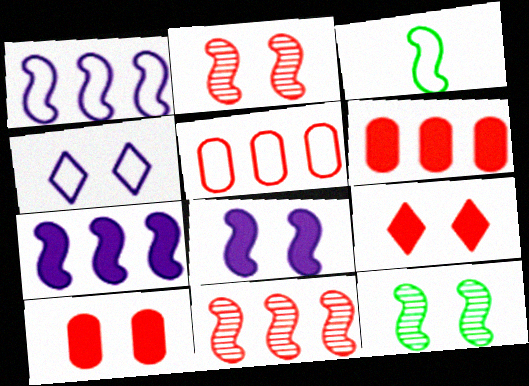[[2, 3, 7], 
[3, 4, 5], 
[3, 8, 11], 
[4, 10, 12]]